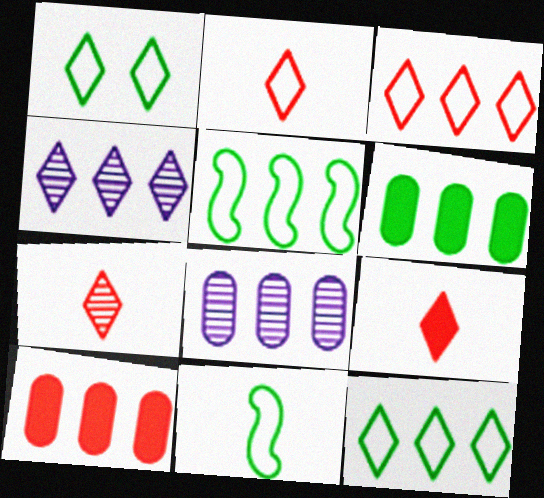[[1, 4, 9], 
[2, 7, 9], 
[4, 5, 10]]